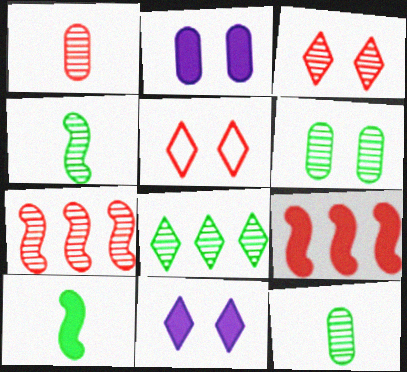[[1, 3, 7], 
[1, 5, 9], 
[4, 6, 8]]